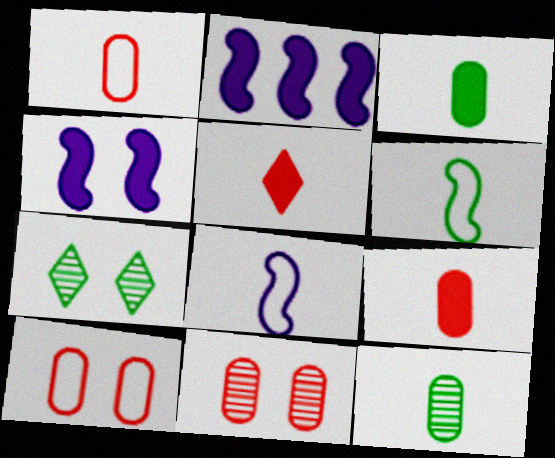[[1, 2, 7], 
[4, 7, 10], 
[5, 8, 12]]